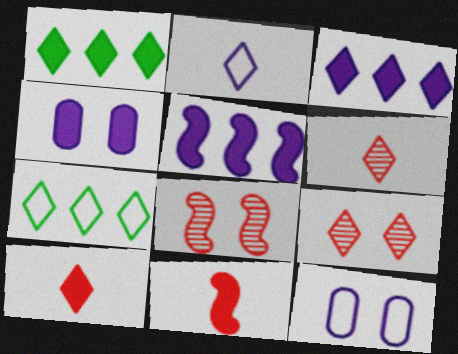[[1, 2, 9], 
[1, 4, 11]]